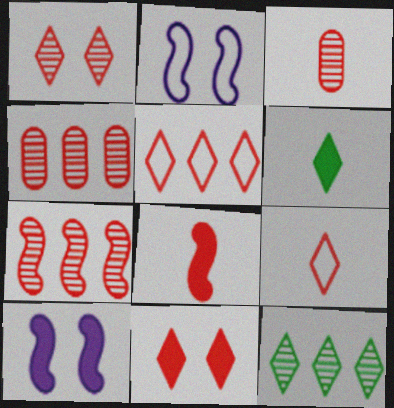[[1, 3, 7], 
[2, 4, 6], 
[3, 8, 9]]